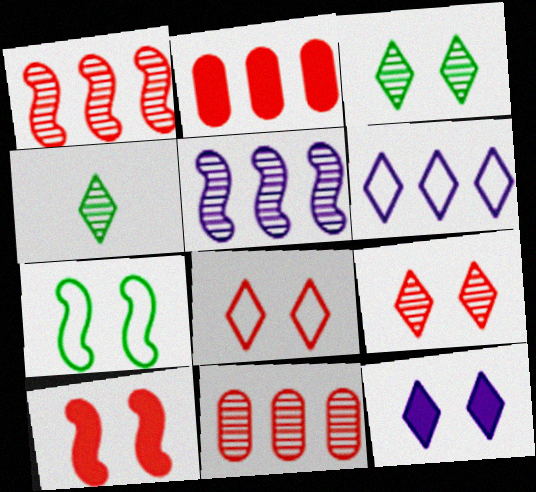[[3, 8, 12]]